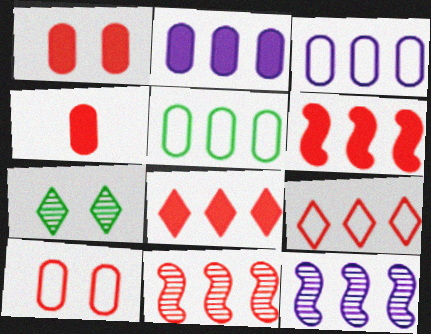[[5, 8, 12]]